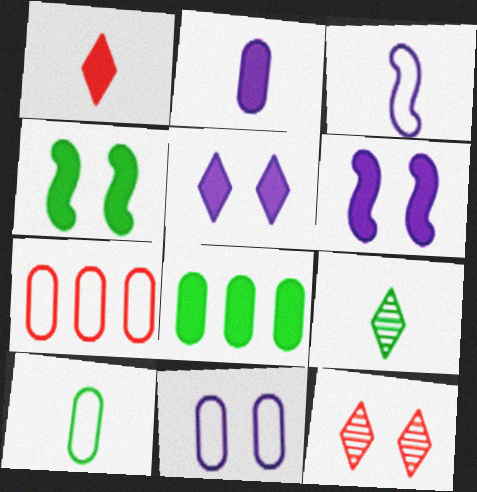[[1, 6, 8], 
[3, 8, 12], 
[4, 11, 12], 
[6, 7, 9], 
[7, 10, 11]]